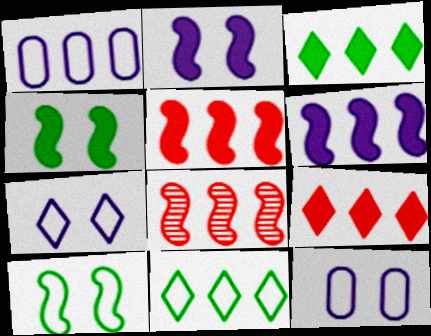[[1, 3, 8]]